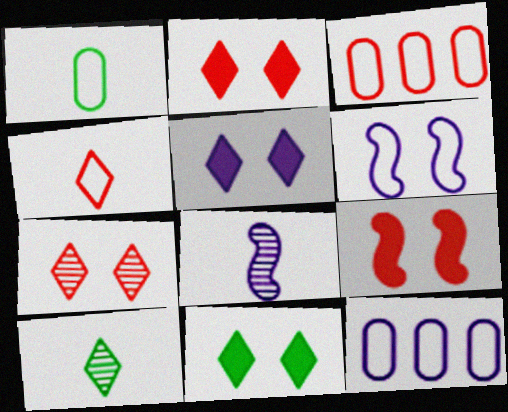[[2, 5, 11], 
[3, 8, 11], 
[5, 8, 12], 
[9, 10, 12]]